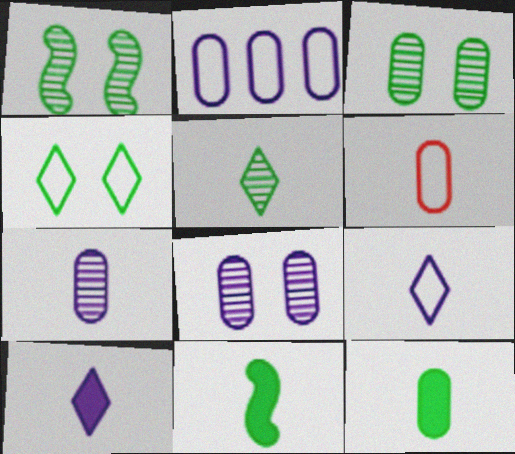[[6, 7, 12]]